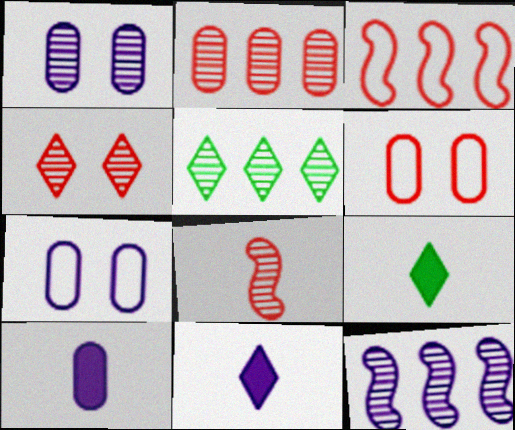[[1, 3, 9], 
[1, 5, 8], 
[2, 4, 8], 
[2, 5, 12], 
[6, 9, 12], 
[7, 11, 12]]